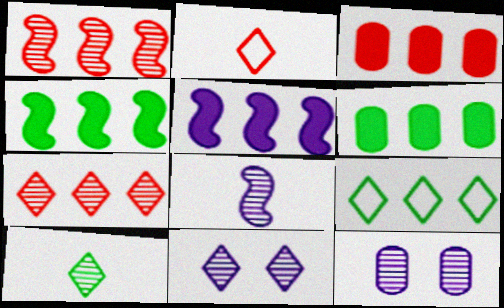[[1, 10, 12], 
[2, 4, 12], 
[7, 10, 11]]